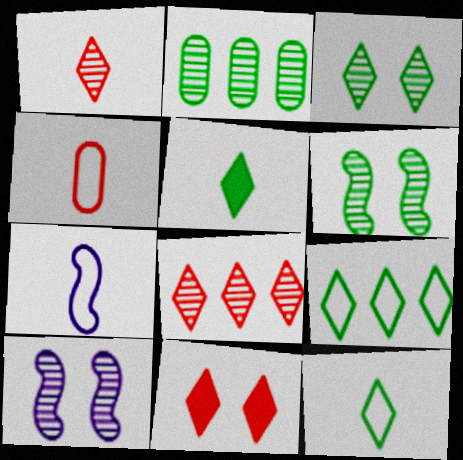[[1, 2, 10], 
[2, 7, 11], 
[3, 5, 9], 
[4, 7, 12]]